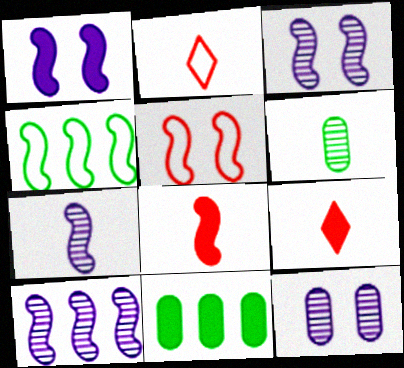[[1, 9, 11], 
[2, 3, 11], 
[3, 4, 8], 
[3, 7, 10], 
[4, 9, 12]]